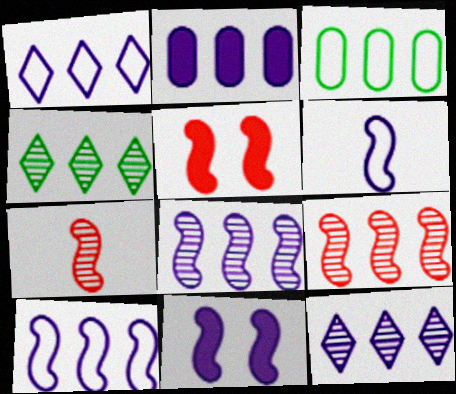[[1, 2, 8], 
[2, 10, 12], 
[6, 8, 11]]